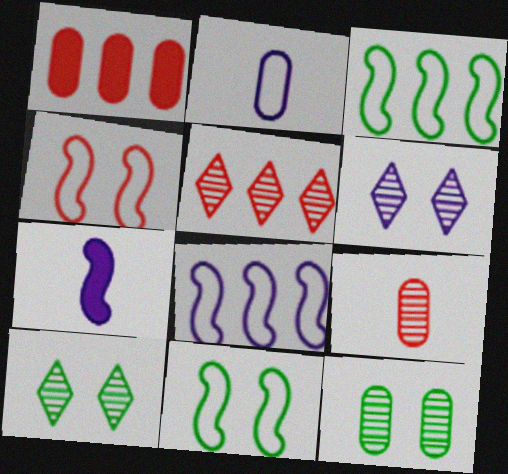[[1, 2, 12]]